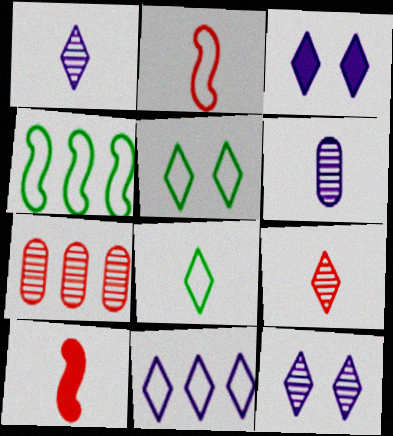[[1, 3, 11], 
[6, 8, 10]]